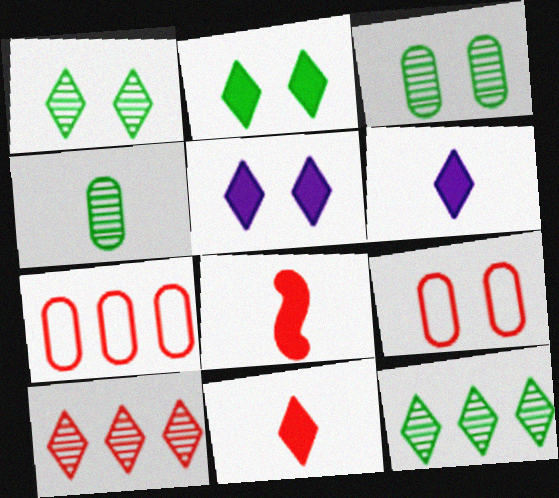[[8, 9, 10]]